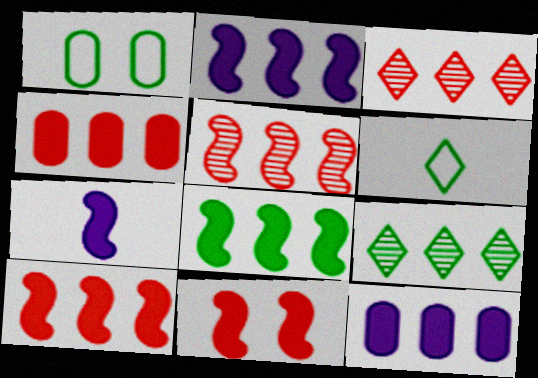[[1, 3, 7], 
[2, 8, 10], 
[7, 8, 11]]